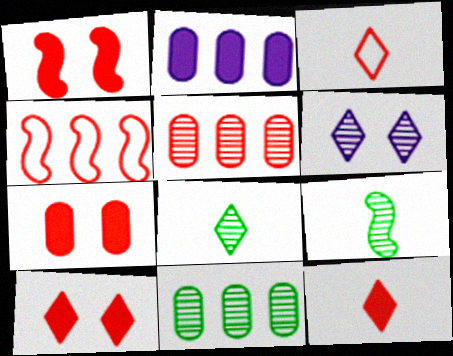[[1, 3, 5], 
[1, 7, 10], 
[5, 6, 9]]